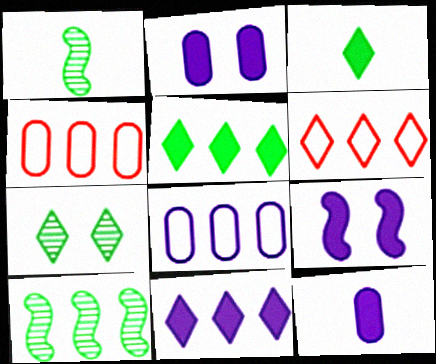[[1, 2, 6], 
[4, 10, 11], 
[9, 11, 12]]